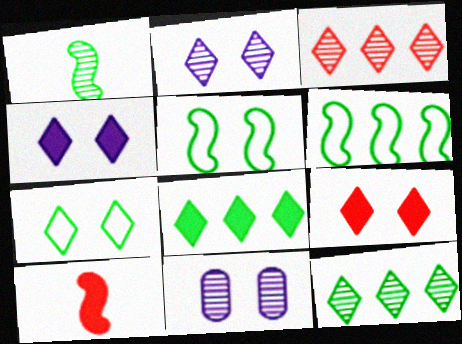[[1, 3, 11], 
[2, 7, 9], 
[5, 9, 11]]